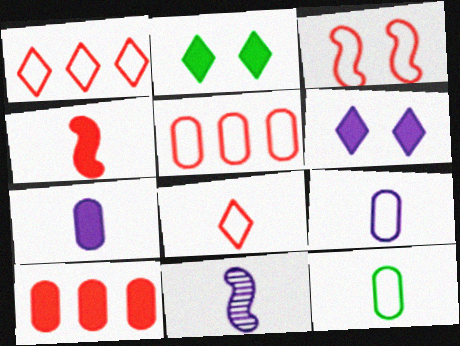[[2, 5, 11], 
[3, 5, 8]]